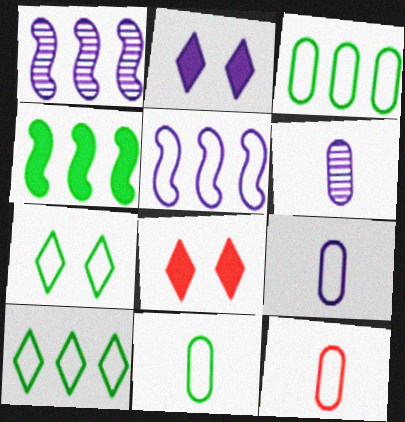[[1, 2, 9], 
[1, 8, 11], 
[2, 5, 6], 
[5, 7, 12], 
[9, 11, 12]]